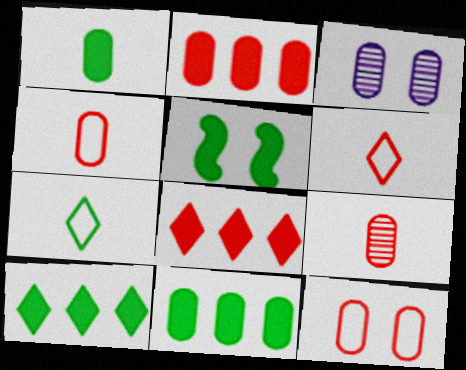[[1, 5, 10], 
[2, 9, 12], 
[3, 4, 11]]